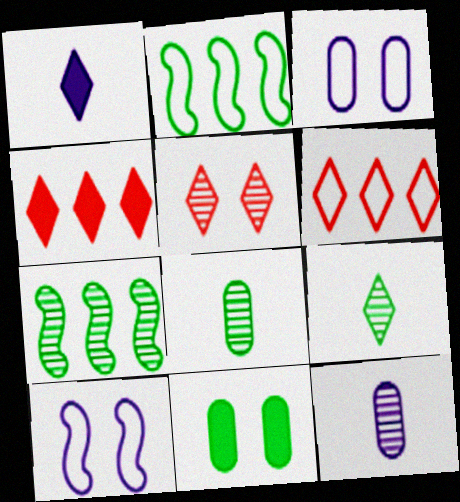[[2, 9, 11], 
[4, 8, 10], 
[5, 7, 12], 
[5, 10, 11]]